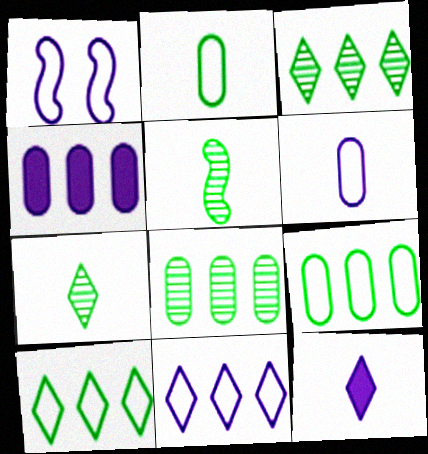[[1, 6, 11]]